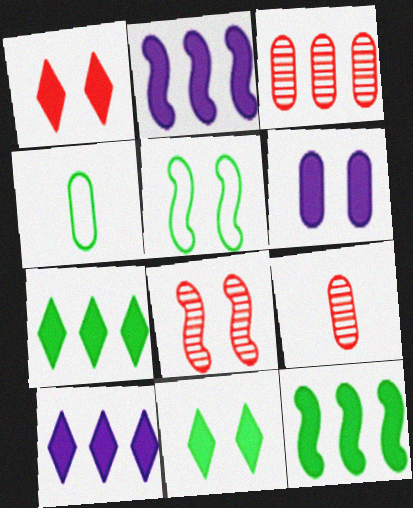[[3, 4, 6], 
[4, 8, 10], 
[5, 9, 10]]